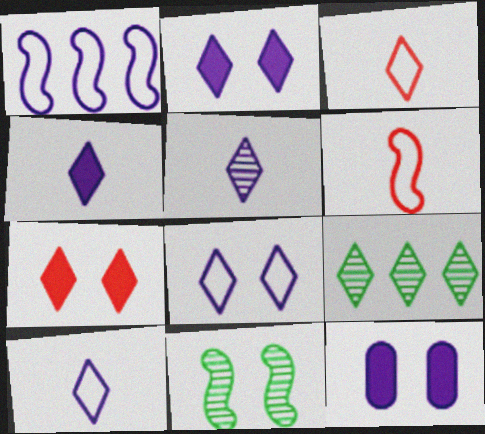[[1, 5, 12], 
[2, 3, 9], 
[4, 5, 10], 
[6, 9, 12], 
[7, 9, 10]]